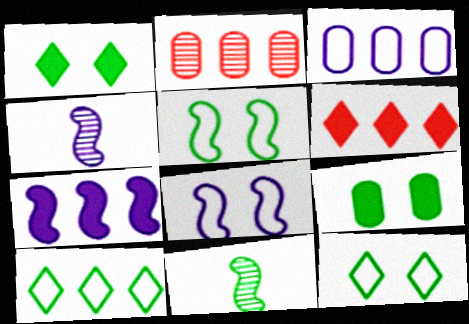[[2, 7, 10], 
[4, 7, 8], 
[9, 10, 11]]